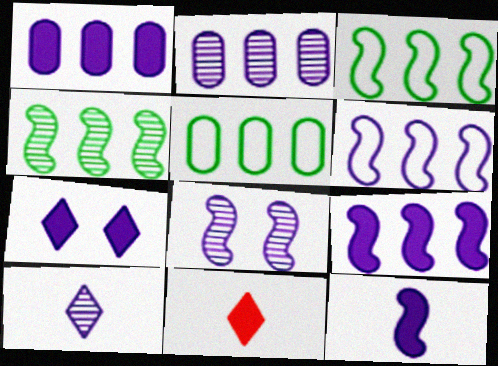[[1, 7, 12], 
[2, 8, 10], 
[5, 8, 11], 
[6, 8, 12]]